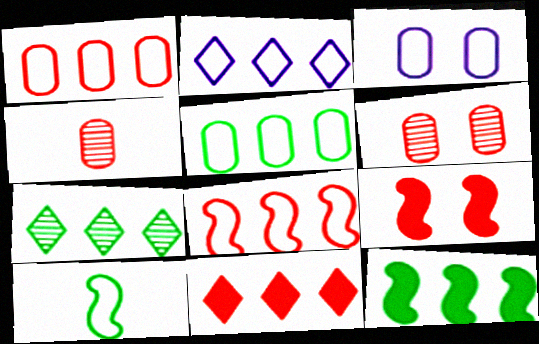[[2, 5, 8], 
[2, 7, 11], 
[5, 7, 12]]